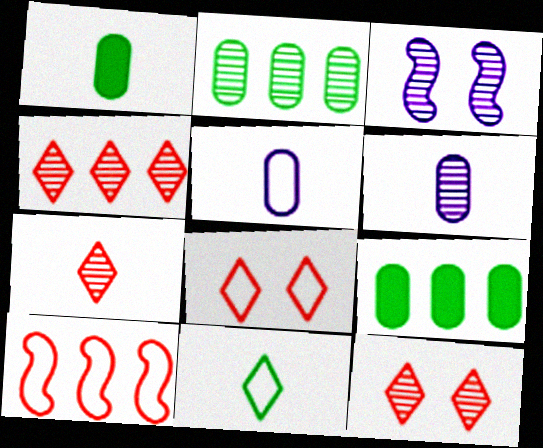[[2, 3, 7], 
[4, 7, 12]]